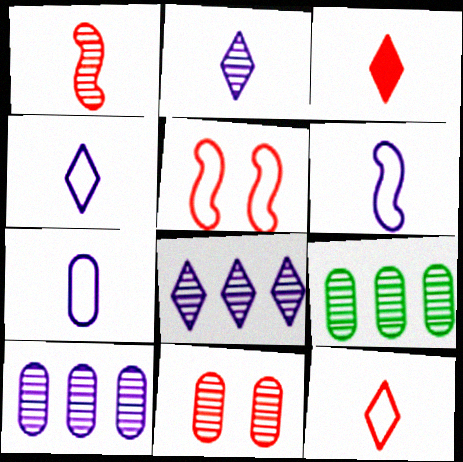[[4, 6, 7]]